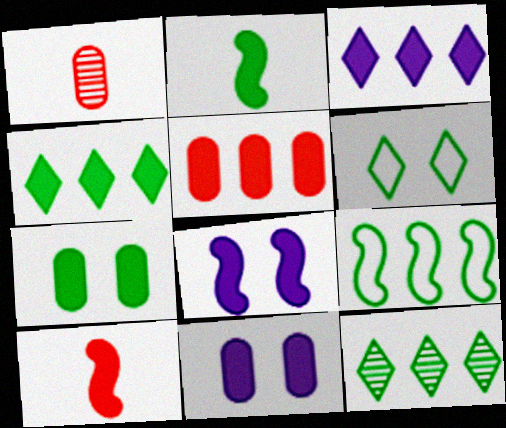[[2, 4, 7], 
[3, 7, 10], 
[4, 10, 11]]